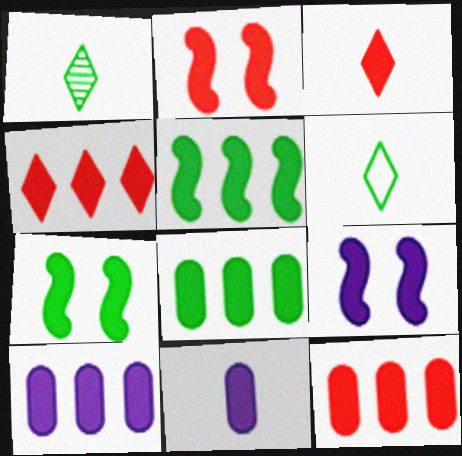[[2, 3, 12], 
[2, 7, 9], 
[3, 7, 10], 
[3, 8, 9], 
[4, 5, 10], 
[4, 7, 11], 
[8, 10, 12]]